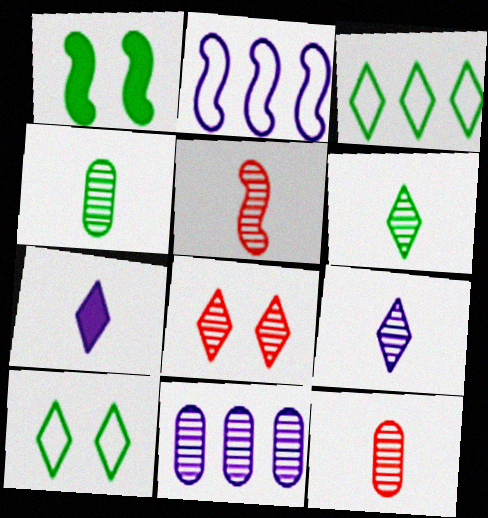[[1, 2, 5], 
[1, 3, 4], 
[3, 7, 8], 
[4, 5, 9]]